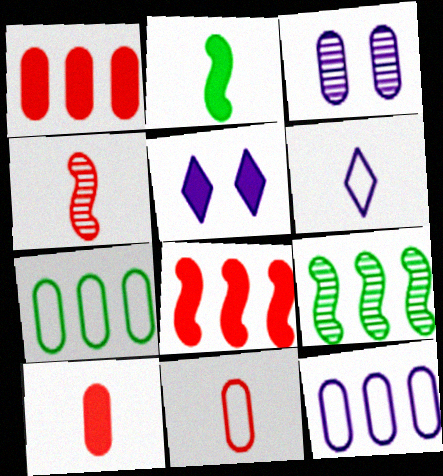[[1, 2, 5], 
[3, 7, 10], 
[4, 5, 7], 
[5, 9, 11]]